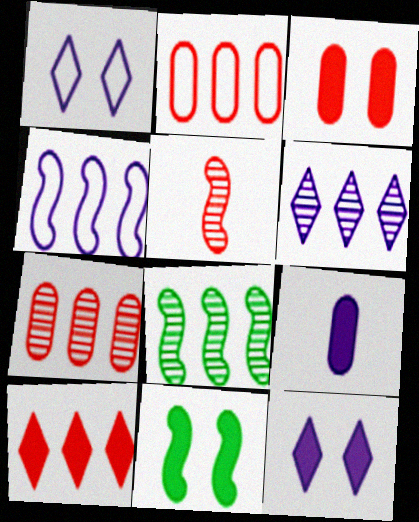[[3, 11, 12], 
[4, 5, 11], 
[6, 7, 8], 
[9, 10, 11]]